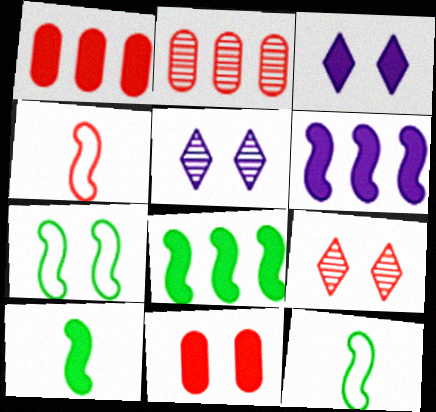[[1, 3, 10], 
[1, 4, 9], 
[1, 5, 12], 
[2, 3, 12], 
[5, 7, 11]]